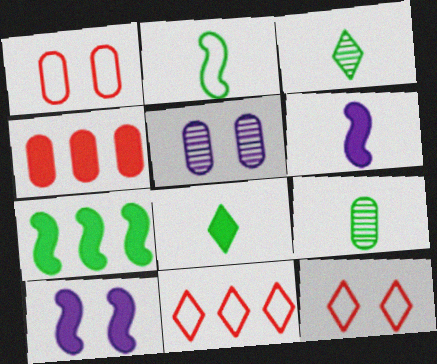[[2, 8, 9], 
[4, 8, 10], 
[9, 10, 11]]